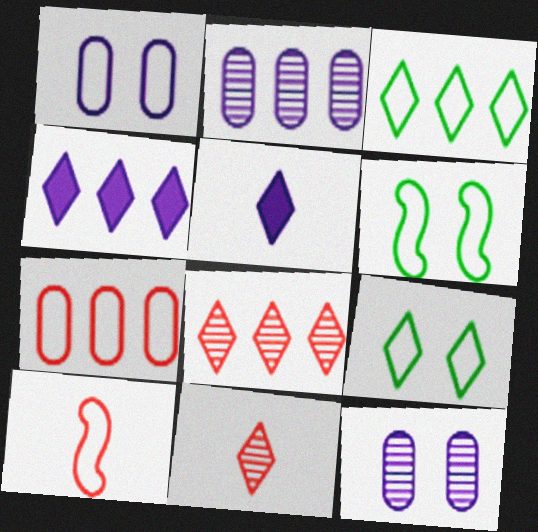[[1, 3, 10], 
[3, 4, 8], 
[4, 9, 11], 
[5, 8, 9]]